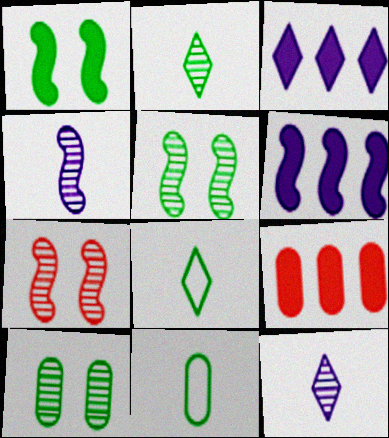[[3, 7, 11]]